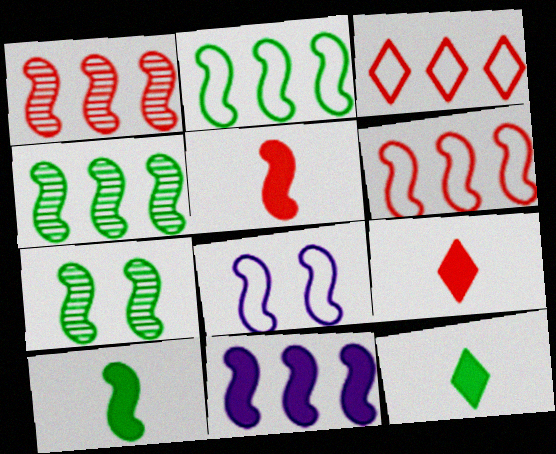[[1, 2, 11], 
[1, 8, 10], 
[2, 7, 10], 
[4, 5, 8], 
[4, 6, 11]]